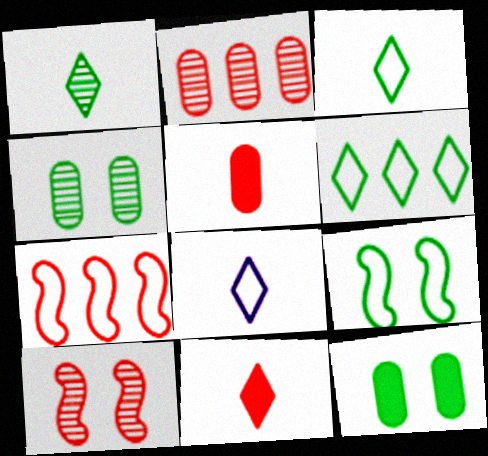[[1, 8, 11]]